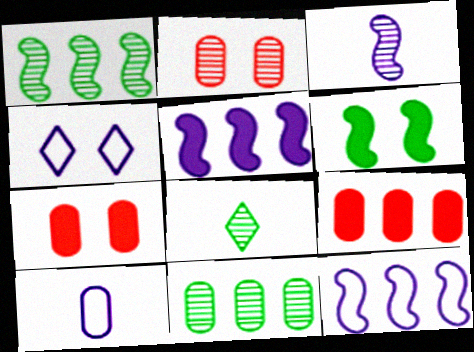[[2, 4, 6], 
[4, 10, 12], 
[7, 8, 12], 
[7, 10, 11]]